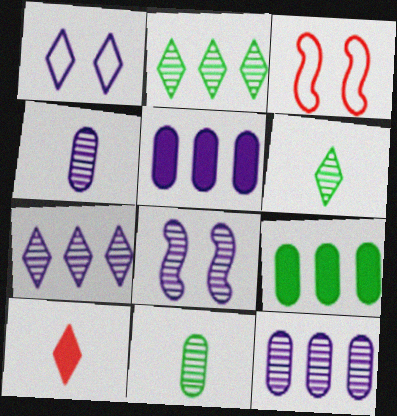[[1, 2, 10], 
[3, 5, 6], 
[4, 7, 8]]